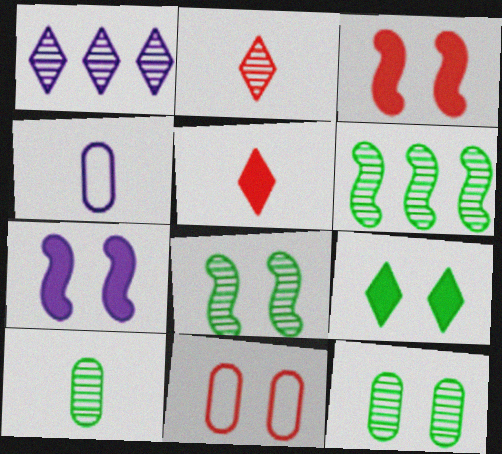[[1, 4, 7]]